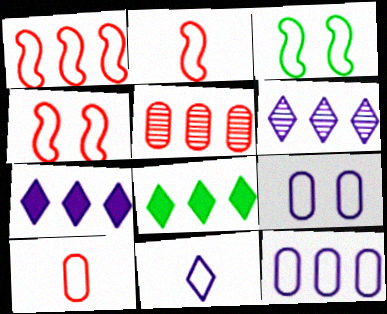[[1, 2, 4]]